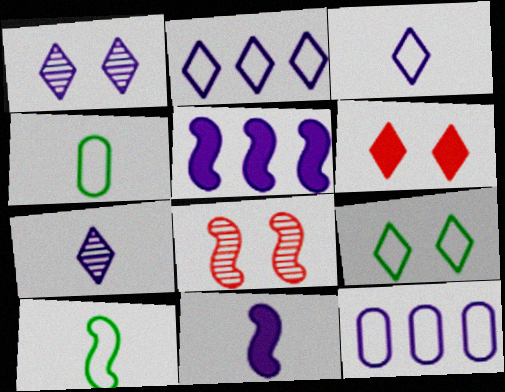[[1, 6, 9], 
[1, 11, 12], 
[5, 8, 10]]